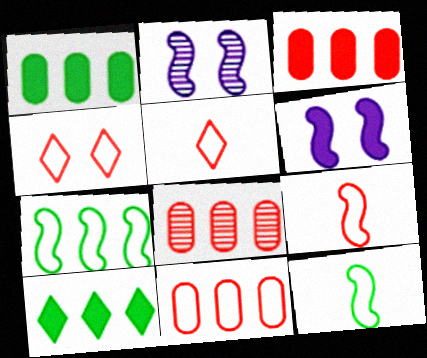[[1, 2, 5], 
[3, 8, 11], 
[4, 9, 11]]